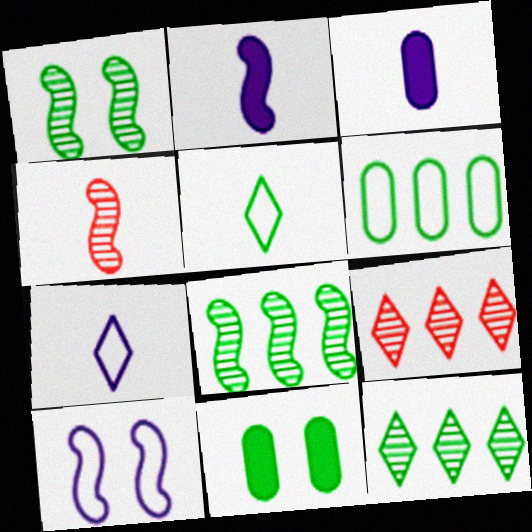[[3, 4, 5], 
[5, 8, 11]]